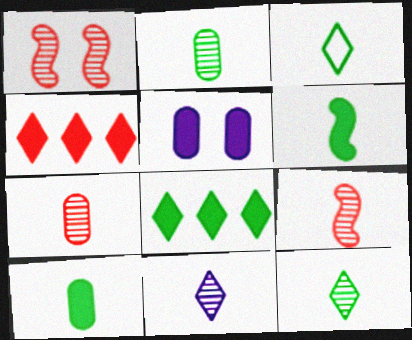[[2, 3, 6], 
[2, 9, 11], 
[4, 5, 6]]